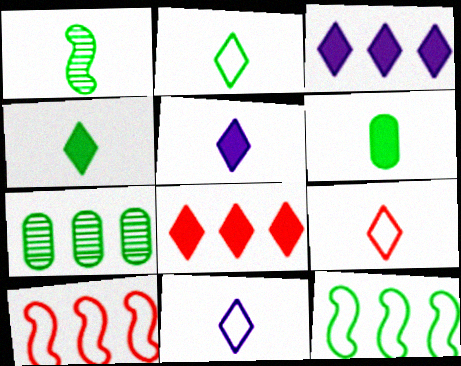[[1, 2, 6], 
[2, 9, 11], 
[3, 7, 10]]